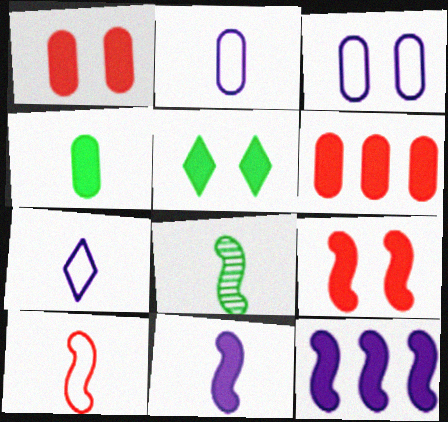[[5, 6, 11], 
[8, 10, 11]]